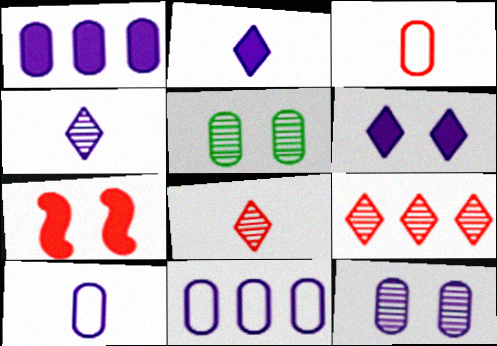[[1, 3, 5], 
[1, 10, 12], 
[3, 7, 9]]